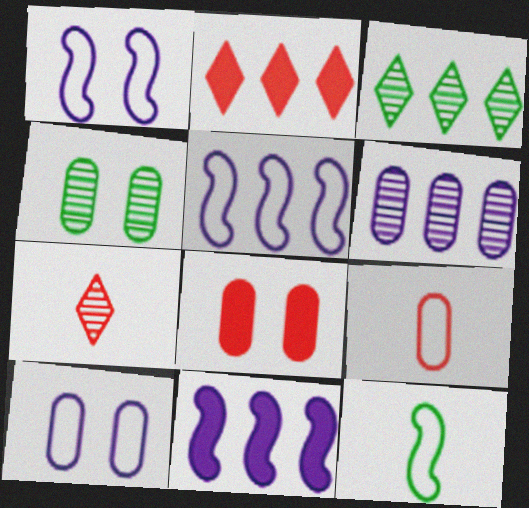[[4, 8, 10]]